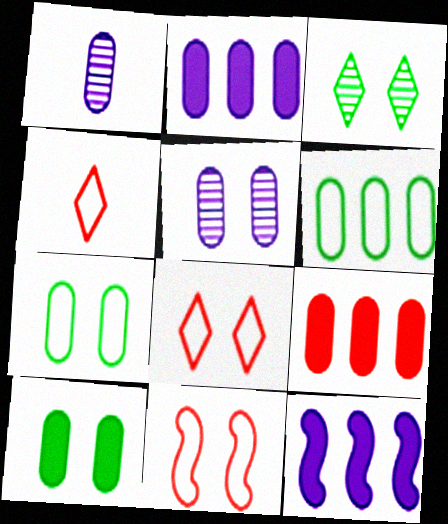[[1, 7, 9]]